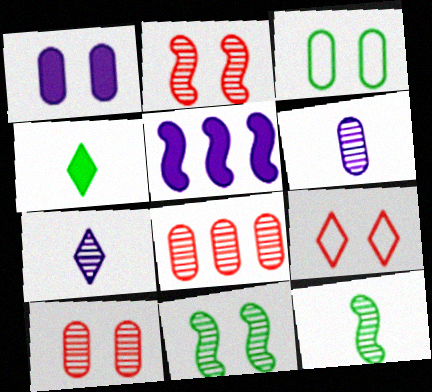[[1, 3, 10], 
[1, 9, 11], 
[7, 8, 11]]